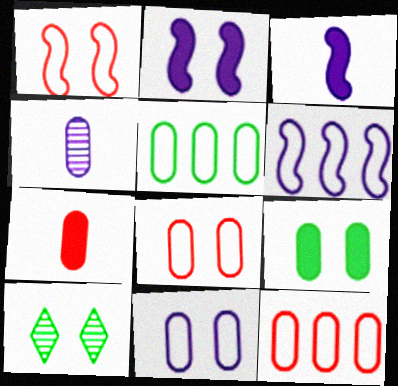[[2, 8, 10], 
[3, 10, 12], 
[4, 9, 12], 
[6, 7, 10]]